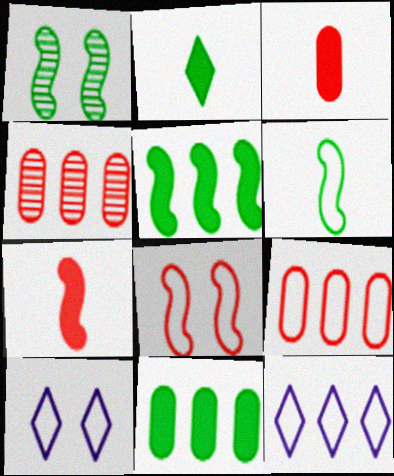[[1, 3, 12], 
[1, 5, 6], 
[4, 5, 12], 
[6, 9, 10]]